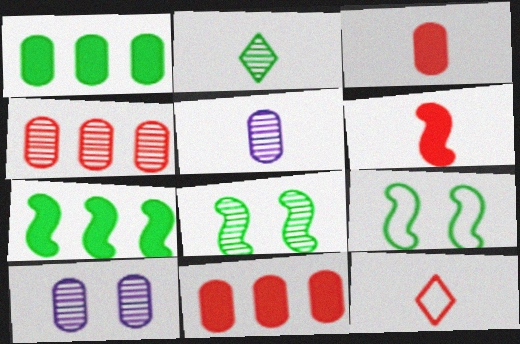[[1, 2, 9], 
[7, 10, 12]]